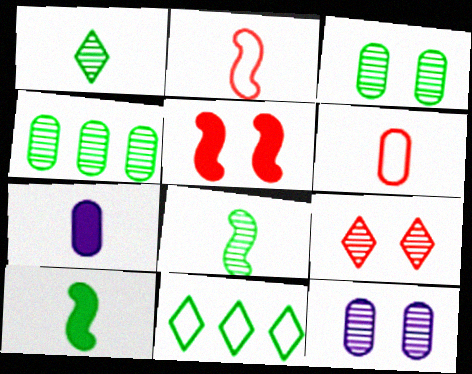[[1, 2, 7], 
[3, 10, 11]]